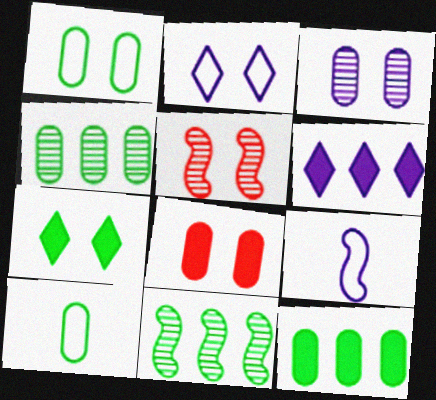[[1, 3, 8], 
[3, 6, 9], 
[5, 6, 10], 
[7, 10, 11]]